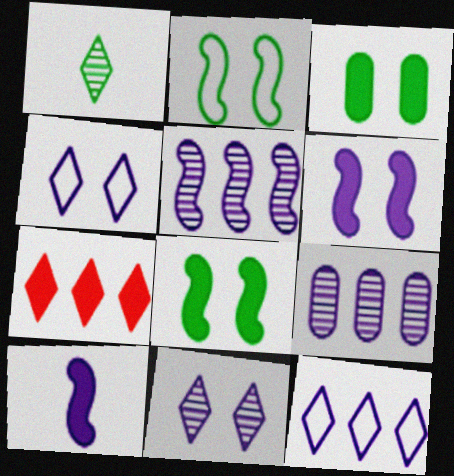[[1, 4, 7], 
[3, 7, 10], 
[4, 9, 10]]